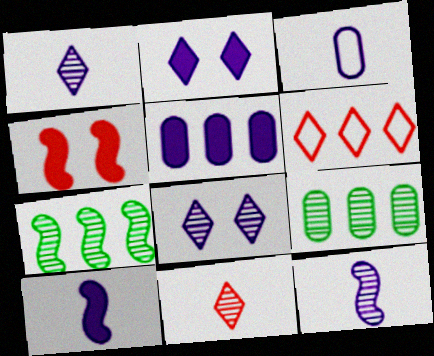[[1, 3, 10], 
[2, 5, 10], 
[5, 6, 7]]